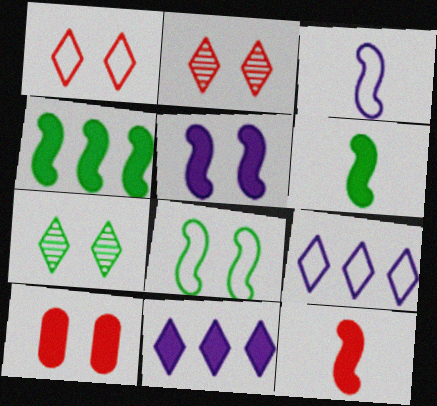[[4, 5, 12], 
[6, 10, 11]]